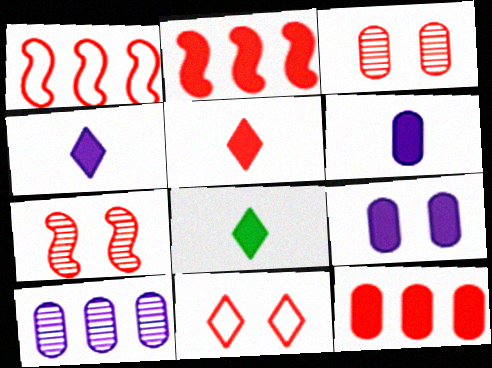[[1, 3, 5], 
[2, 8, 9], 
[4, 5, 8]]